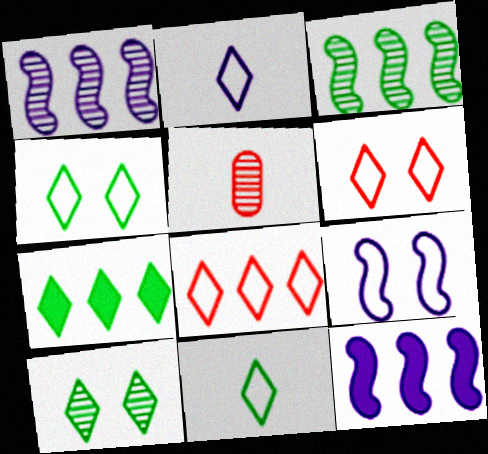[[1, 5, 10], 
[2, 4, 8], 
[4, 5, 12], 
[5, 7, 9], 
[7, 10, 11]]